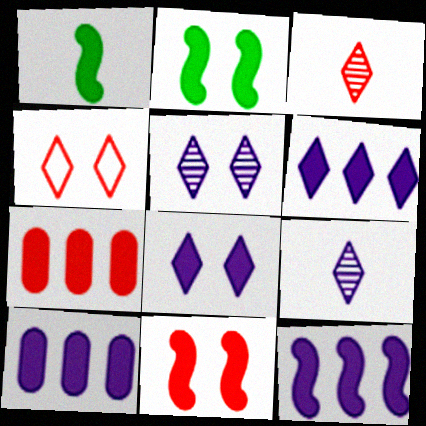[[1, 7, 8], 
[1, 11, 12], 
[6, 10, 12]]